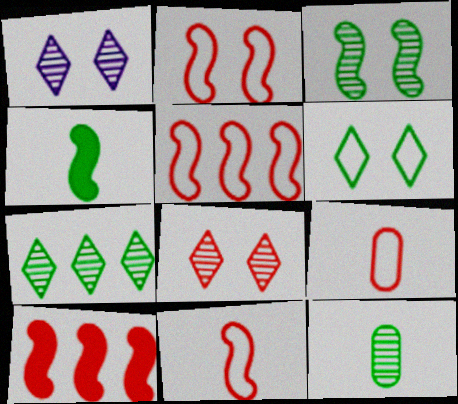[[2, 5, 11], 
[3, 7, 12], 
[8, 9, 10]]